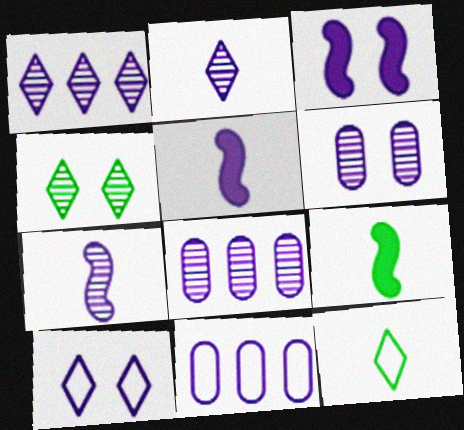[[1, 6, 7], 
[2, 3, 11], 
[3, 6, 10], 
[5, 8, 10]]